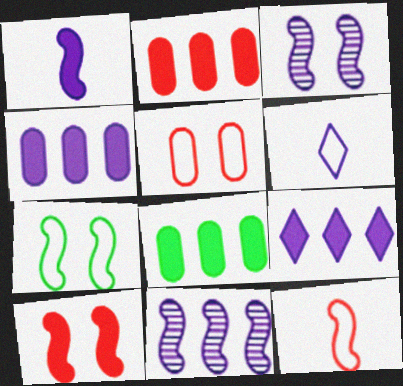[[2, 4, 8], 
[3, 4, 6], 
[3, 7, 10]]